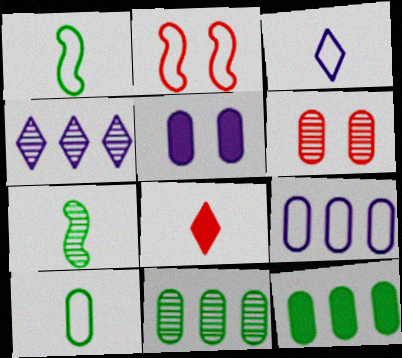[[4, 6, 7]]